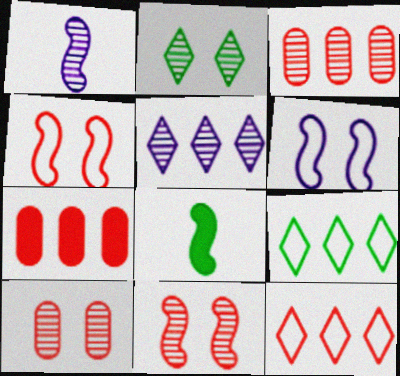[[1, 2, 3]]